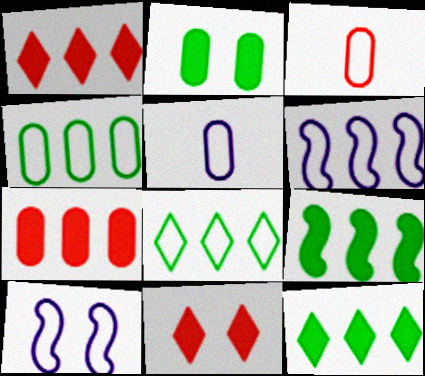[[3, 8, 10]]